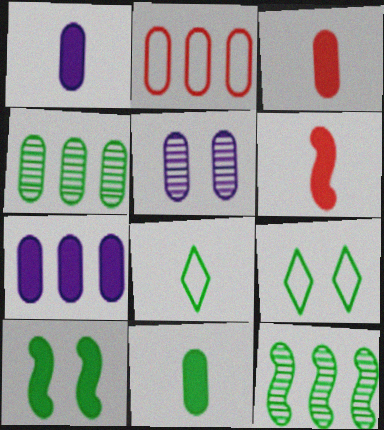[[1, 3, 11], 
[2, 4, 7], 
[2, 5, 11], 
[4, 8, 10], 
[9, 11, 12]]